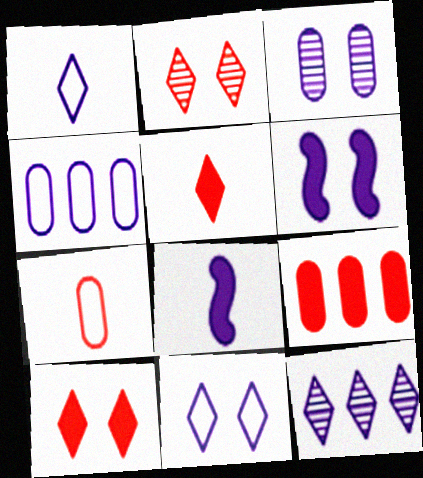[[3, 6, 11]]